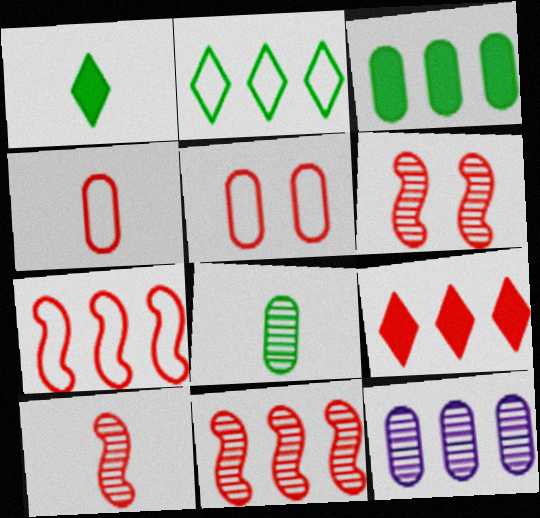[[4, 6, 9], 
[5, 9, 10], 
[6, 10, 11]]